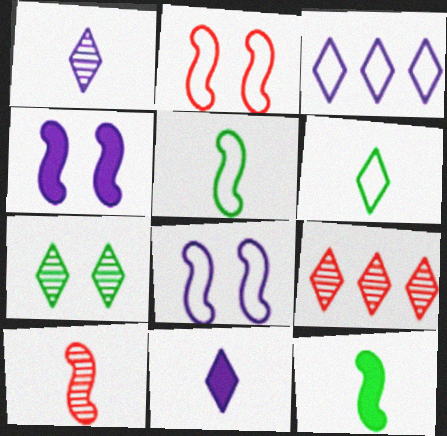[[1, 7, 9]]